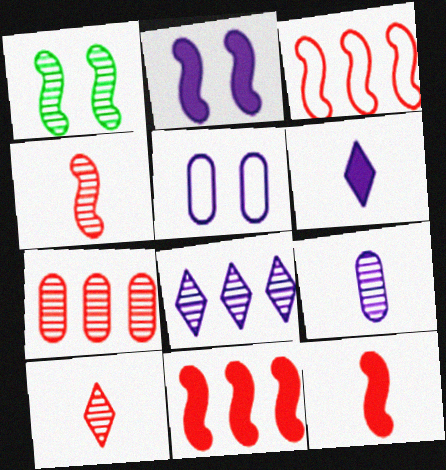[]